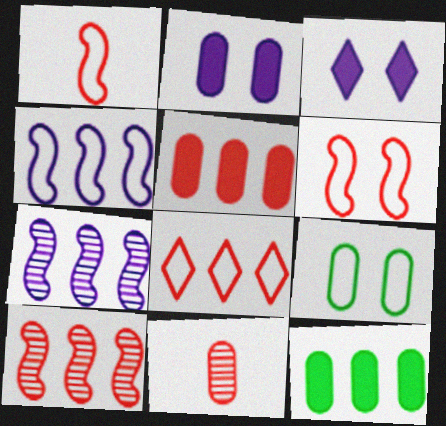[[5, 8, 10], 
[7, 8, 12]]